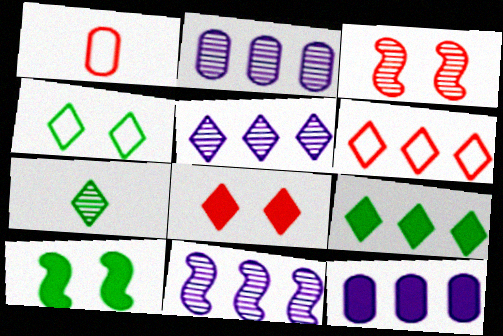[[1, 5, 10], 
[2, 3, 7], 
[2, 5, 11], 
[4, 7, 9], 
[5, 6, 9]]